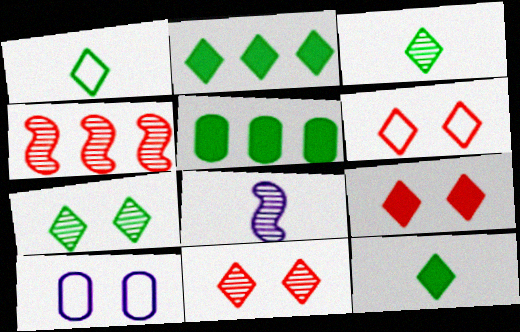[[1, 2, 7], 
[1, 3, 12], 
[4, 10, 12], 
[5, 6, 8], 
[6, 9, 11]]